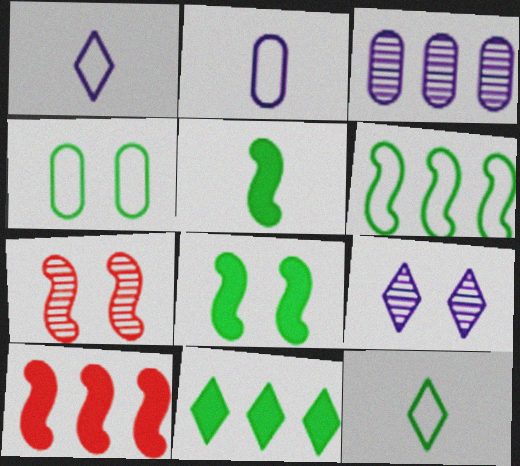[[2, 7, 11], 
[4, 6, 12]]